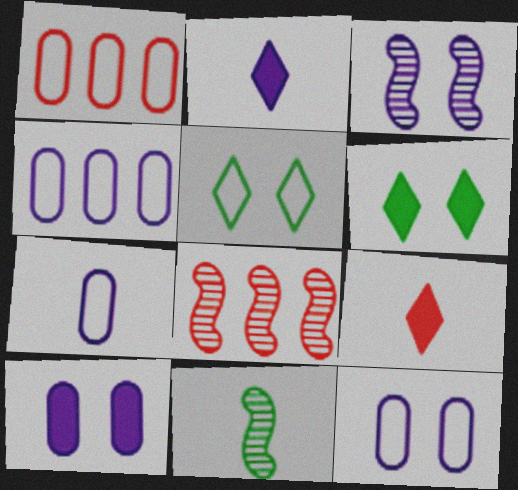[[2, 3, 4], 
[3, 8, 11], 
[4, 7, 12], 
[6, 7, 8], 
[7, 9, 11]]